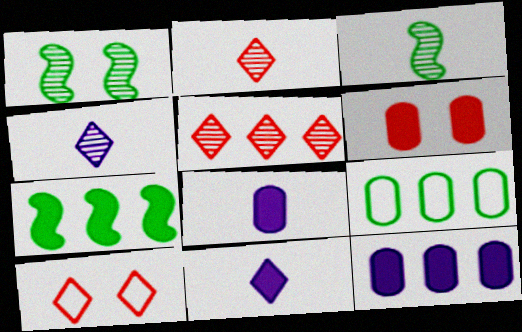[[3, 10, 12], 
[6, 7, 11]]